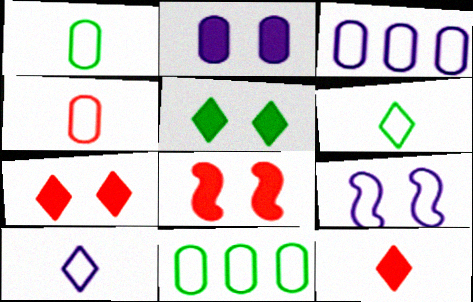[[2, 5, 8], 
[3, 9, 10]]